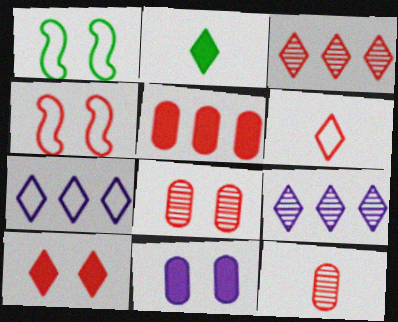[[3, 6, 10], 
[4, 8, 10]]